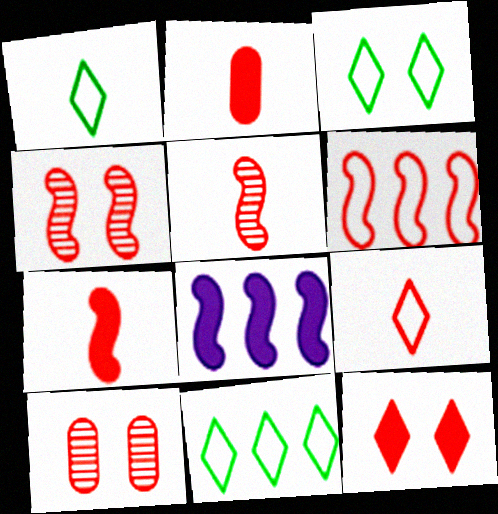[[1, 3, 11], 
[1, 8, 10], 
[2, 5, 9], 
[4, 6, 7]]